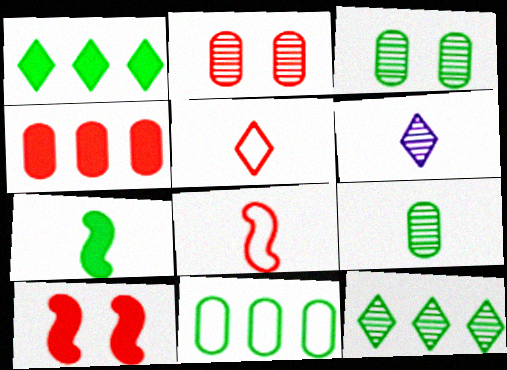[[6, 10, 11]]